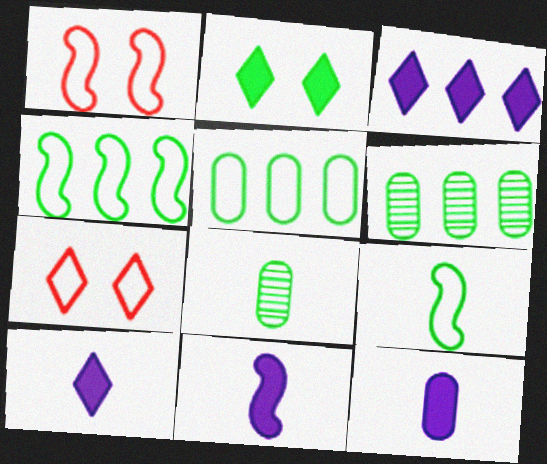[[1, 3, 8], 
[1, 6, 10], 
[2, 4, 8], 
[2, 6, 9], 
[6, 7, 11], 
[10, 11, 12]]